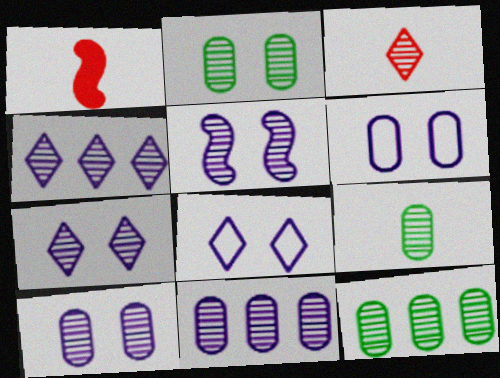[[1, 8, 12], 
[2, 9, 12], 
[3, 5, 12], 
[5, 7, 10]]